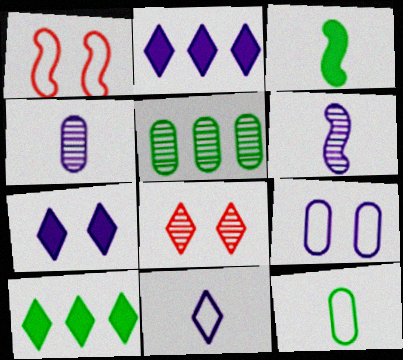[[1, 4, 10], 
[2, 6, 9], 
[5, 6, 8], 
[8, 10, 11]]